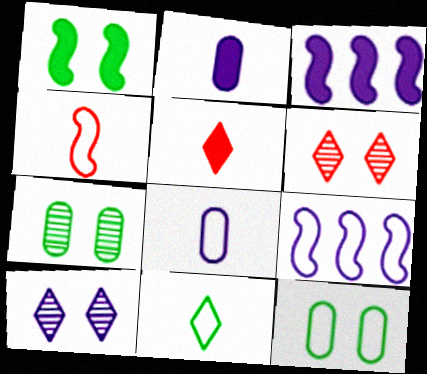[[2, 9, 10], 
[3, 8, 10], 
[4, 8, 11], 
[5, 7, 9]]